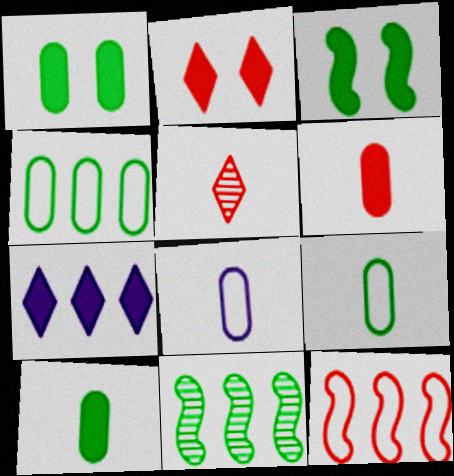[[2, 8, 11], 
[3, 6, 7]]